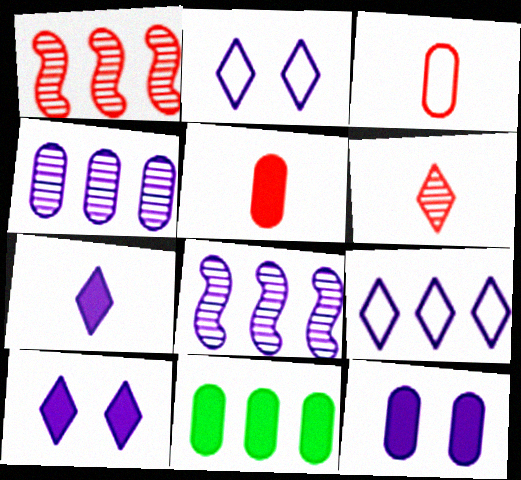[[1, 9, 11], 
[5, 11, 12]]